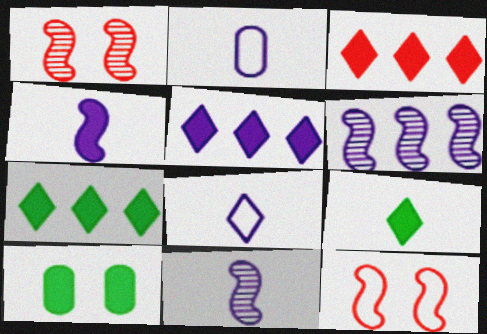[[1, 2, 7], 
[3, 4, 10], 
[3, 5, 7]]